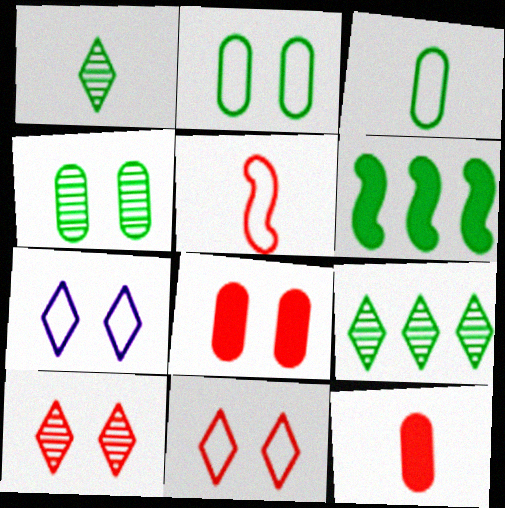[[1, 2, 6]]